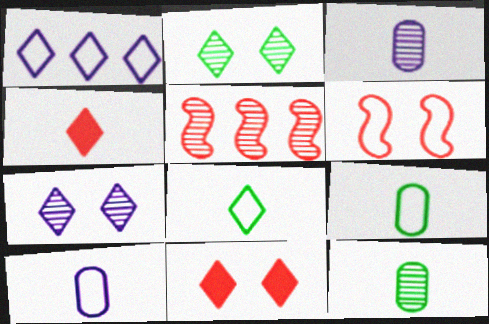[[1, 2, 4], 
[1, 6, 9], 
[2, 3, 5], 
[5, 7, 12]]